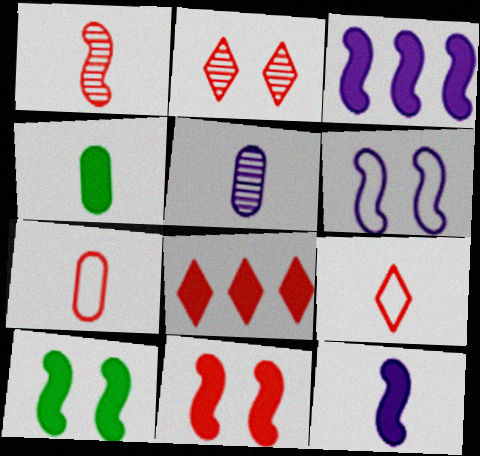[[2, 8, 9], 
[4, 5, 7]]